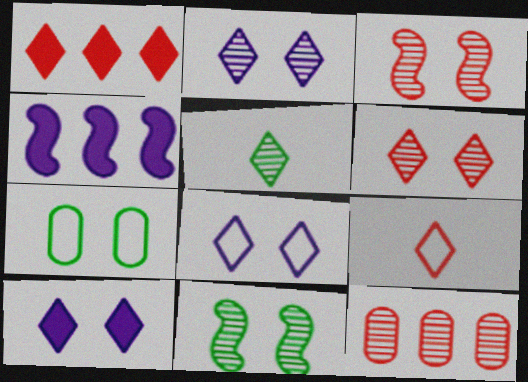[[1, 5, 8], 
[1, 6, 9], 
[2, 8, 10], 
[3, 7, 10]]